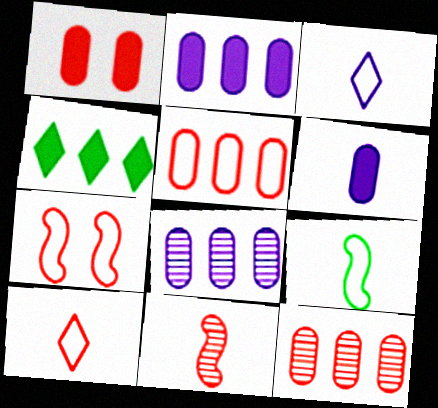[[5, 7, 10]]